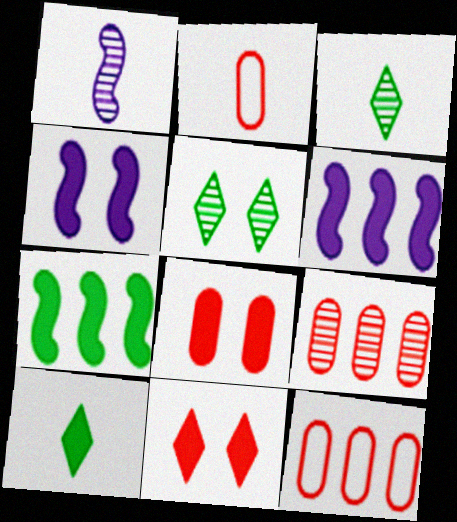[[1, 2, 10], 
[1, 5, 9], 
[2, 5, 6], 
[2, 8, 9], 
[3, 4, 12], 
[6, 8, 10]]